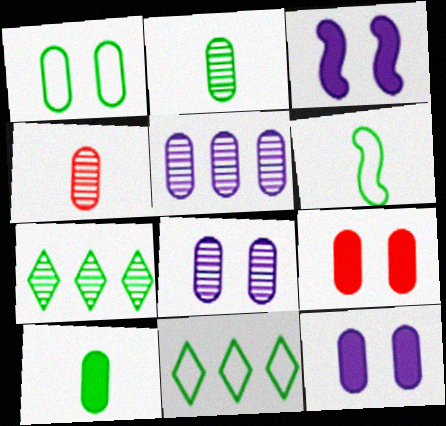[[1, 6, 11], 
[1, 8, 9], 
[3, 4, 11]]